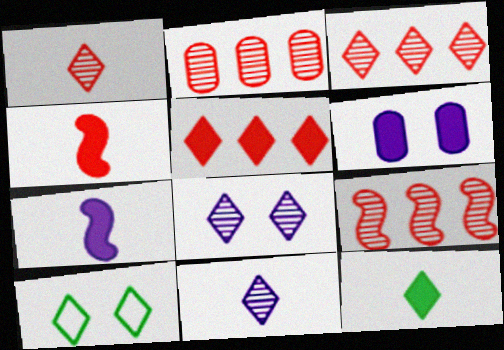[[2, 3, 9], 
[2, 7, 10], 
[5, 10, 11]]